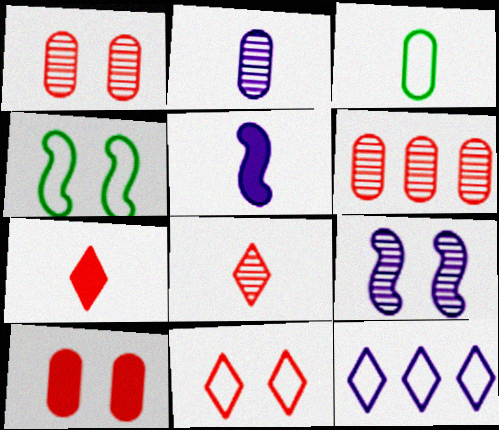[[3, 5, 8]]